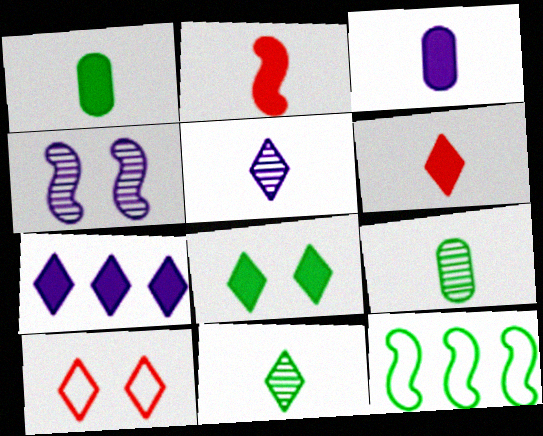[[2, 4, 12], 
[6, 7, 8], 
[7, 10, 11], 
[8, 9, 12]]